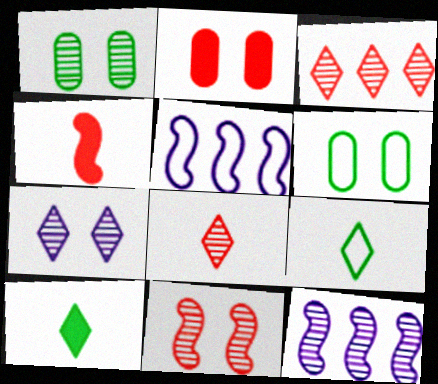[[1, 7, 11], 
[1, 8, 12], 
[2, 9, 12]]